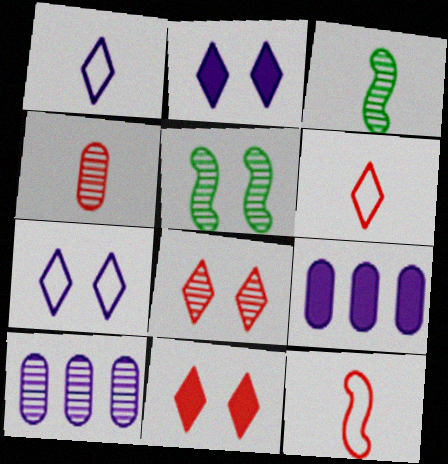[[3, 8, 10], 
[5, 6, 9]]